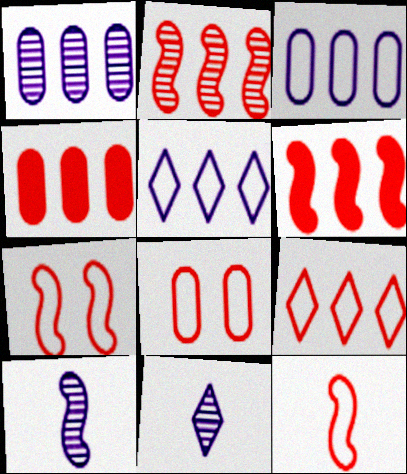[[2, 4, 9], 
[8, 9, 12]]